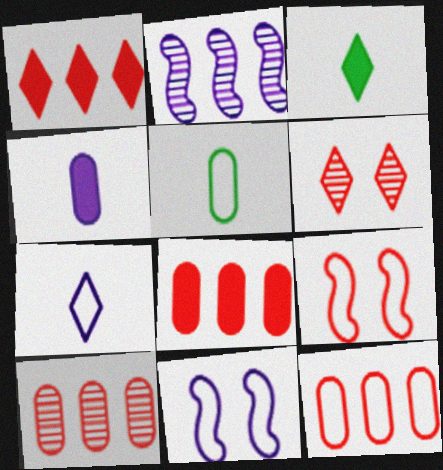[[3, 10, 11], 
[8, 10, 12]]